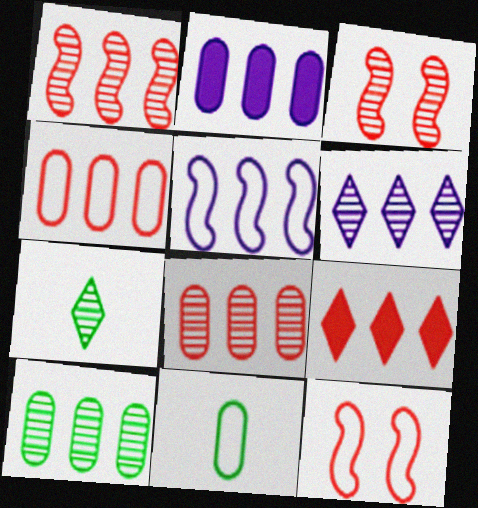[[1, 4, 9], 
[1, 6, 10], 
[2, 4, 10], 
[2, 5, 6], 
[2, 7, 12], 
[5, 9, 10]]